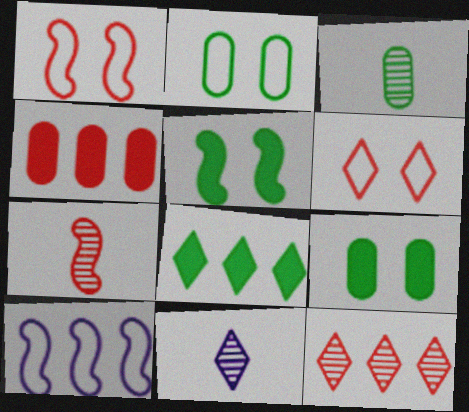[[3, 7, 11], 
[4, 6, 7], 
[5, 7, 10], 
[6, 8, 11]]